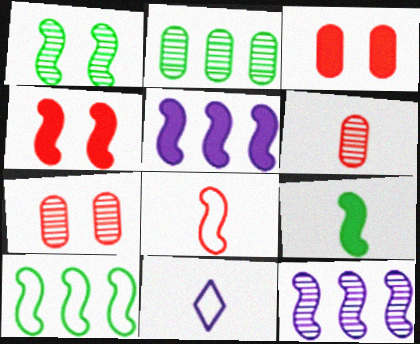[[1, 5, 8], 
[1, 9, 10], 
[2, 4, 11], 
[4, 5, 9], 
[6, 9, 11]]